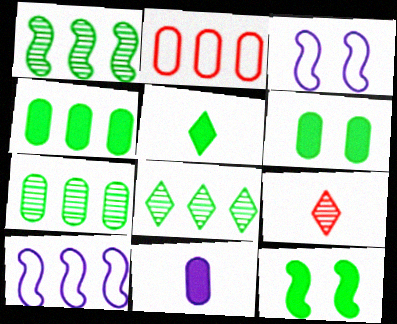[[1, 7, 8], 
[3, 4, 9], 
[4, 5, 12], 
[6, 9, 10]]